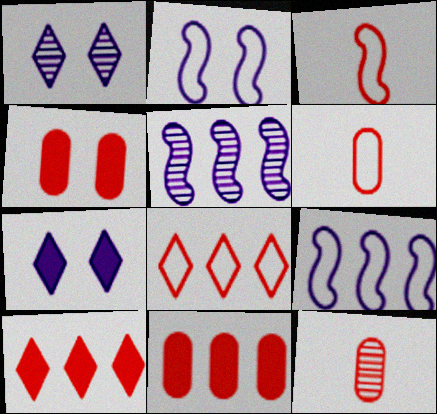[]